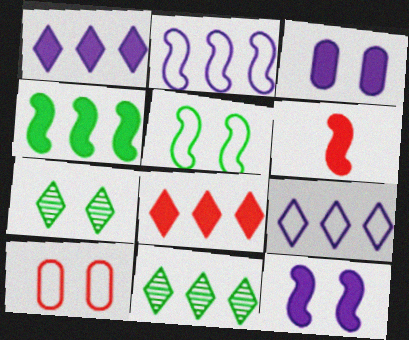[[4, 6, 12], 
[7, 10, 12], 
[8, 9, 11]]